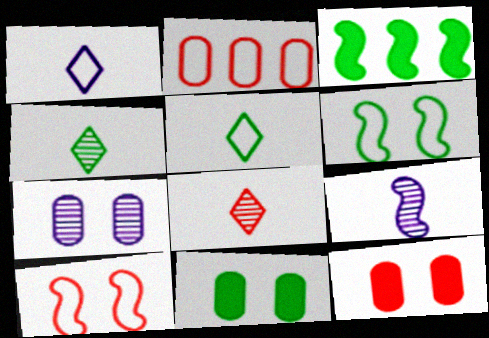[[1, 2, 6], 
[3, 9, 10]]